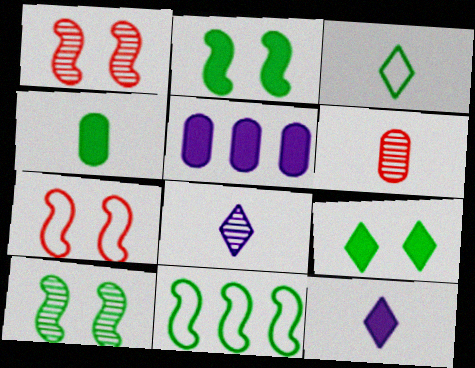[[1, 3, 5]]